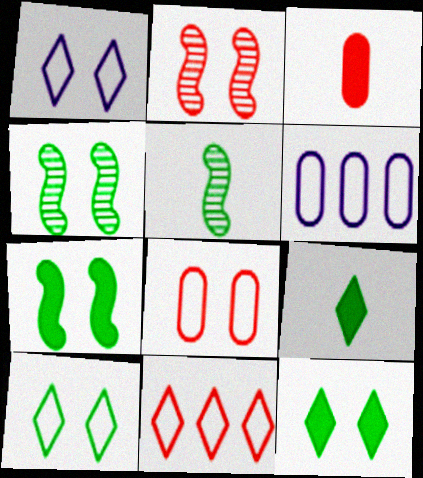[[2, 3, 11], 
[2, 6, 9]]